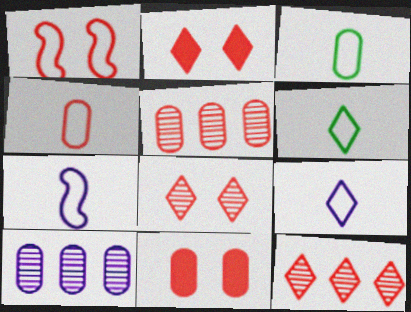[[1, 8, 11], 
[3, 10, 11], 
[4, 5, 11], 
[4, 6, 7]]